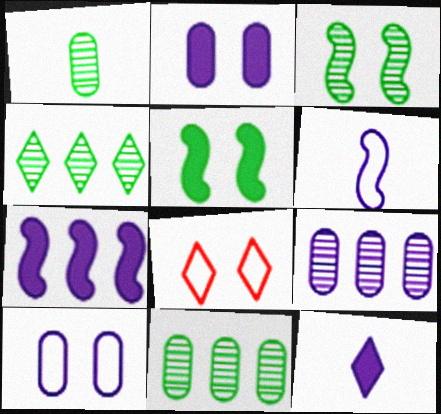[[1, 3, 4], 
[1, 7, 8], 
[2, 3, 8], 
[2, 7, 12], 
[4, 8, 12]]